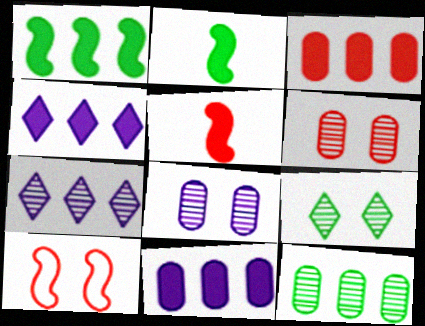[[1, 3, 4]]